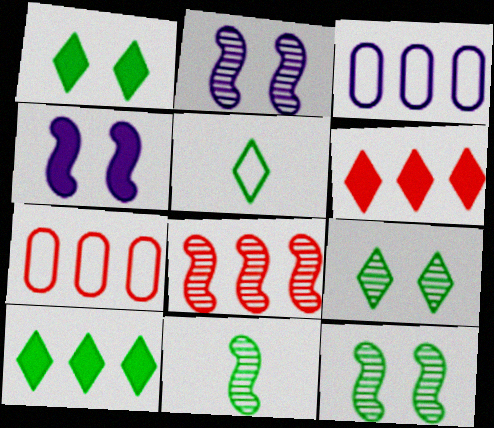[[2, 8, 11], 
[3, 8, 10], 
[5, 9, 10], 
[6, 7, 8]]